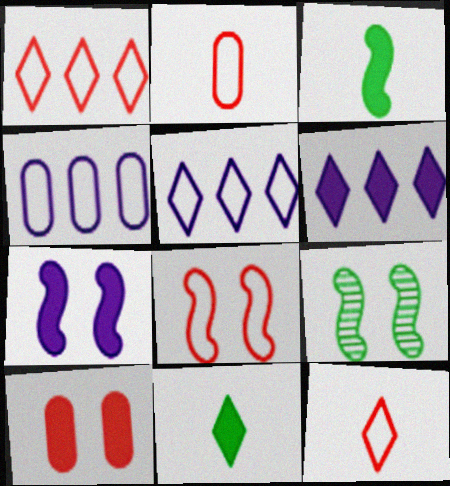[[1, 2, 8], 
[2, 6, 9], 
[3, 6, 10], 
[7, 8, 9]]